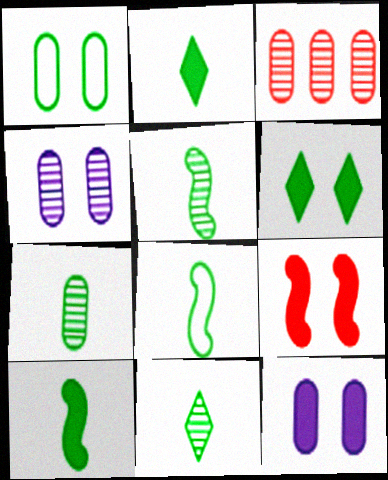[[2, 7, 8], 
[3, 4, 7], 
[5, 7, 11], 
[5, 8, 10], 
[6, 9, 12]]